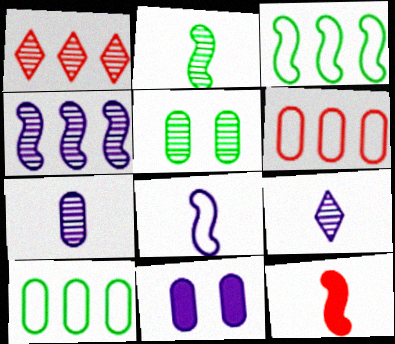[[2, 8, 12]]